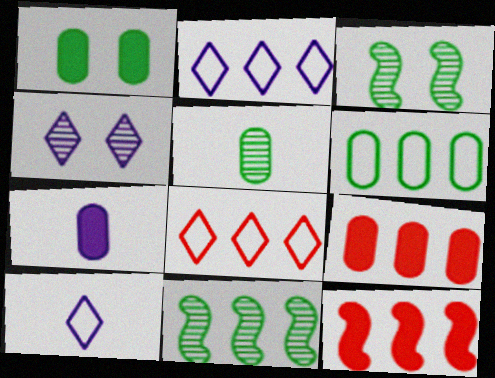[[1, 5, 6], 
[1, 7, 9], 
[2, 9, 11], 
[3, 7, 8], 
[3, 9, 10]]